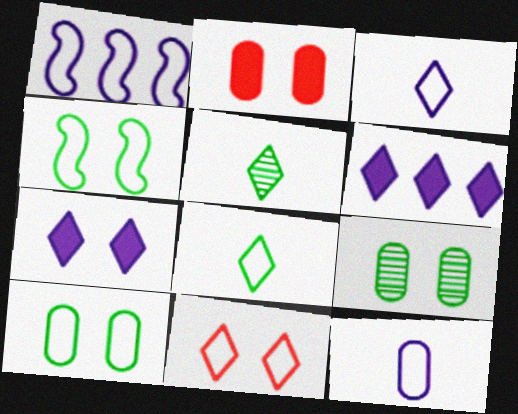[[1, 2, 5], 
[5, 6, 11]]